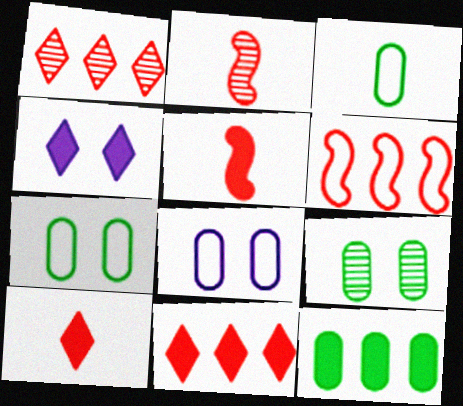[[3, 9, 12], 
[4, 5, 12]]